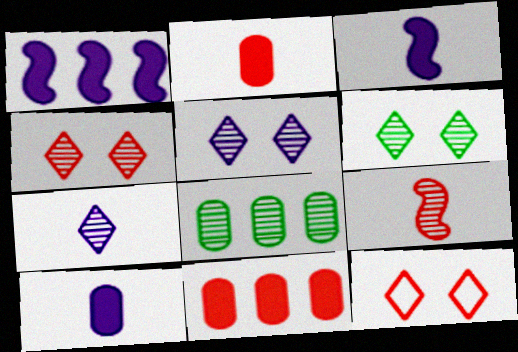[[3, 8, 12], 
[4, 5, 6], 
[5, 8, 9], 
[9, 11, 12]]